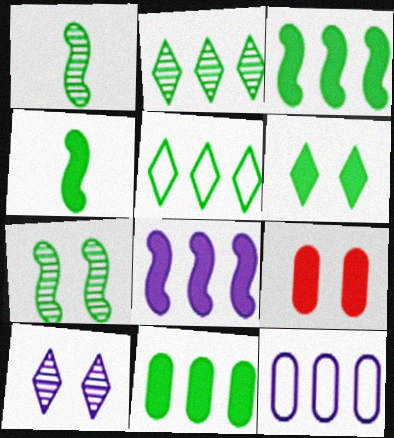[[4, 6, 11]]